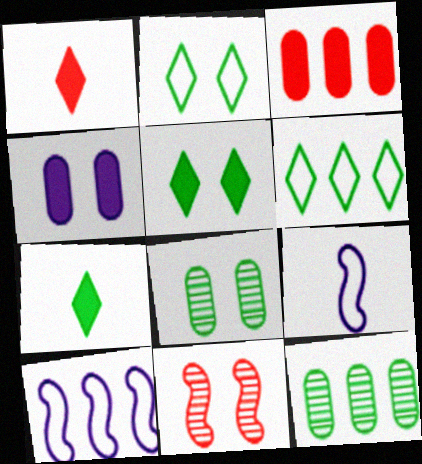[[1, 8, 10], 
[2, 4, 11]]